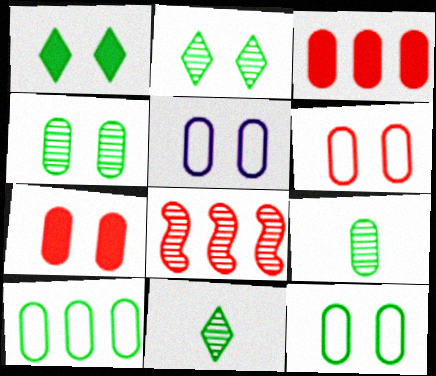[[3, 5, 9], 
[4, 5, 7], 
[5, 6, 12]]